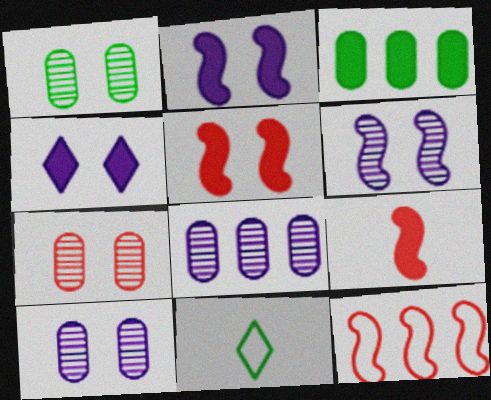[[1, 7, 10], 
[3, 4, 9], 
[5, 8, 11]]